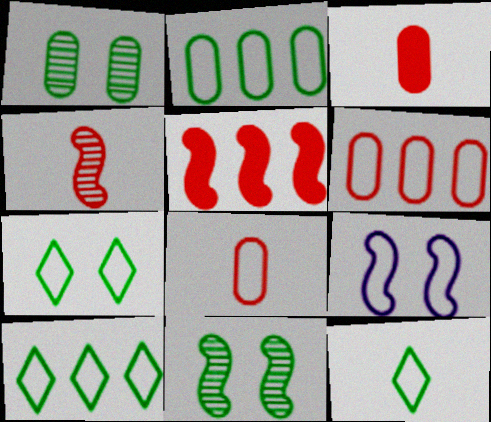[[6, 9, 12], 
[7, 10, 12], 
[8, 9, 10]]